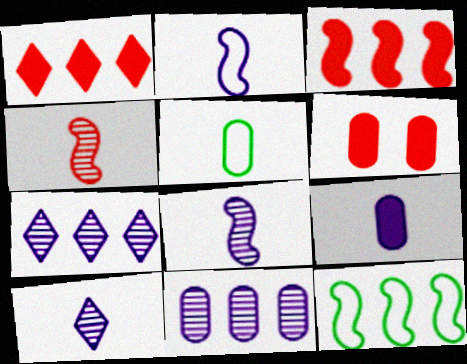[[1, 11, 12], 
[2, 9, 10], 
[5, 6, 11], 
[6, 10, 12]]